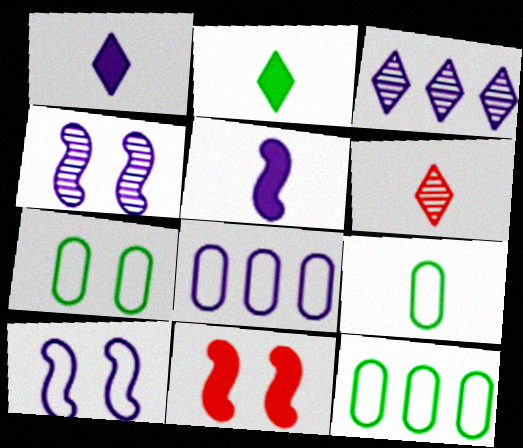[[1, 4, 8], 
[3, 9, 11], 
[5, 6, 9], 
[7, 9, 12]]